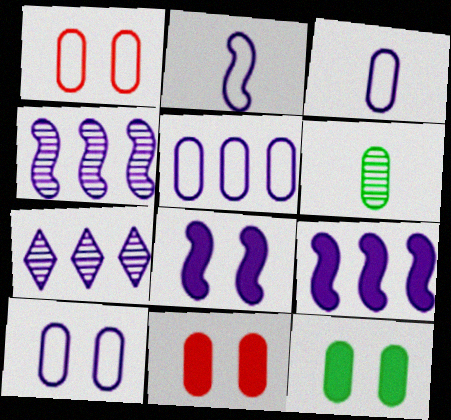[[2, 4, 8], 
[3, 5, 10], 
[3, 7, 8], 
[5, 6, 11], 
[5, 7, 9]]